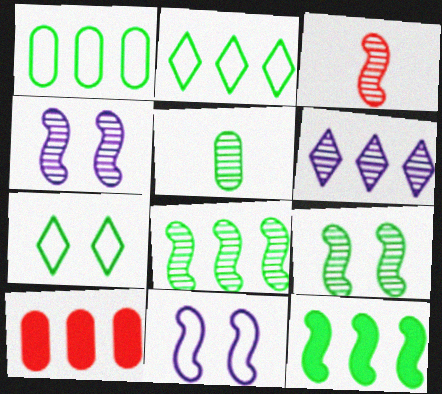[[3, 4, 8], 
[3, 11, 12], 
[5, 7, 12]]